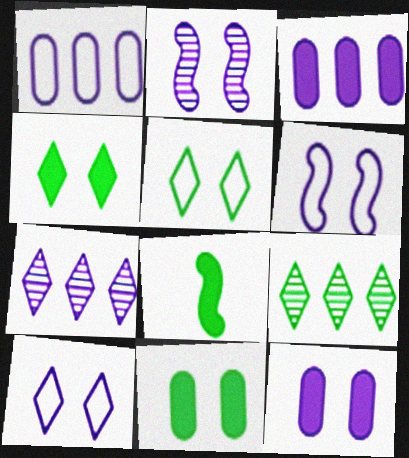[[2, 10, 12]]